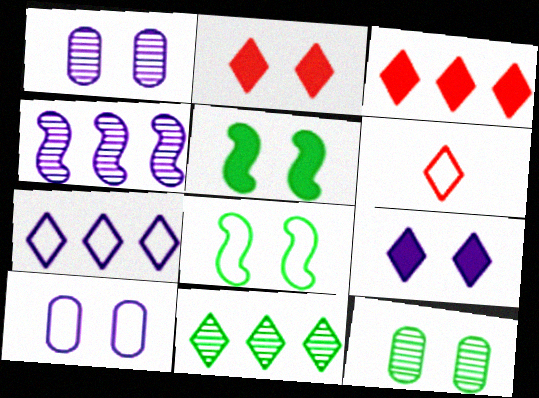[[1, 2, 8], 
[3, 7, 11], 
[6, 9, 11]]